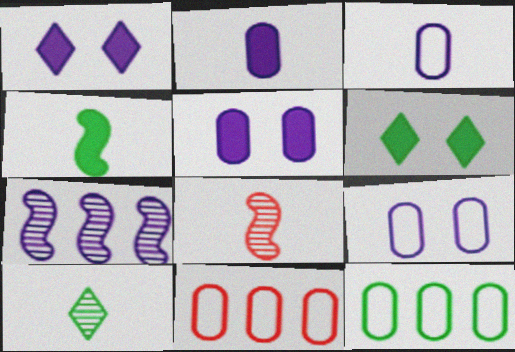[[1, 3, 7], 
[1, 8, 12]]